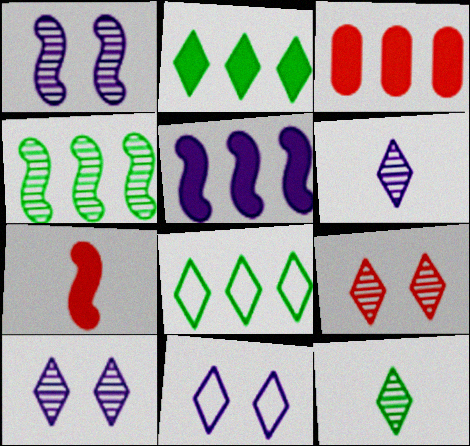[[2, 3, 5]]